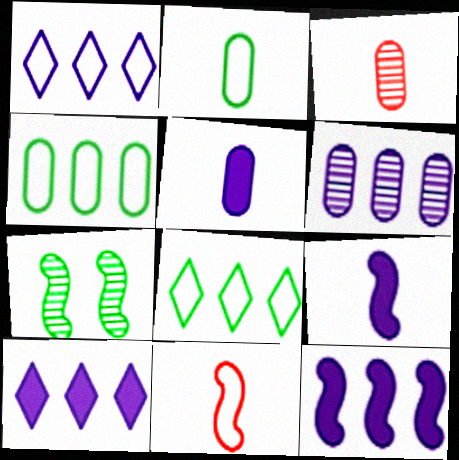[[1, 6, 12], 
[2, 3, 5], 
[7, 11, 12]]